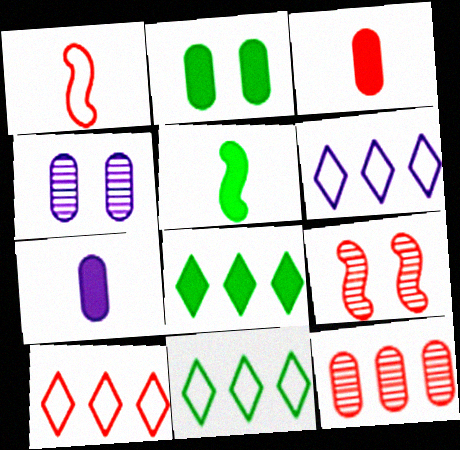[[1, 4, 8], 
[2, 5, 8], 
[3, 9, 10], 
[4, 5, 10], 
[6, 10, 11], 
[7, 9, 11]]